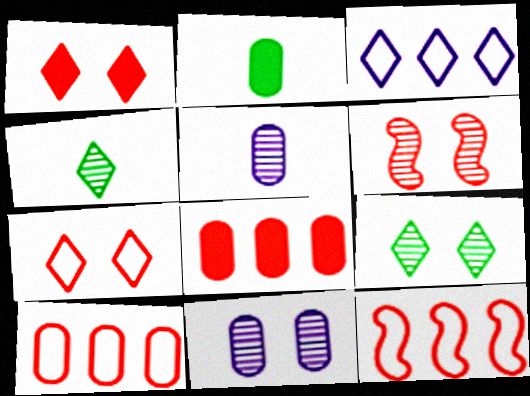[[1, 3, 4], 
[2, 3, 6], 
[2, 10, 11], 
[6, 9, 11]]